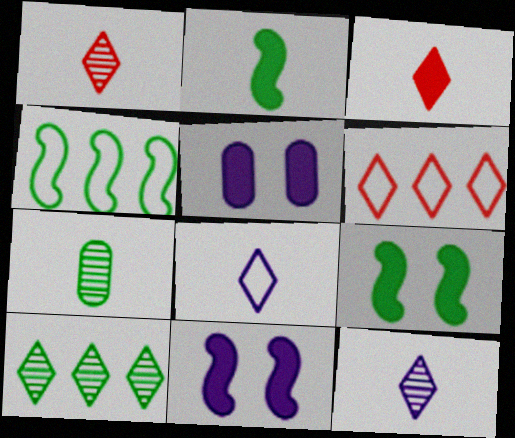[[1, 4, 5], 
[6, 7, 11]]